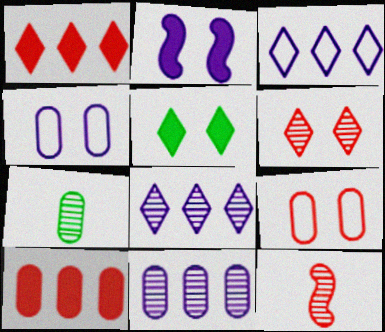[[1, 9, 12], 
[4, 7, 10]]